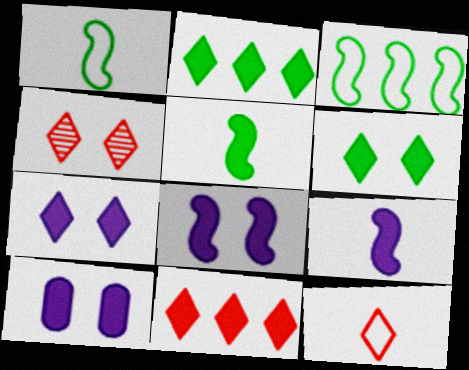[[4, 11, 12], 
[5, 10, 11], 
[7, 8, 10]]